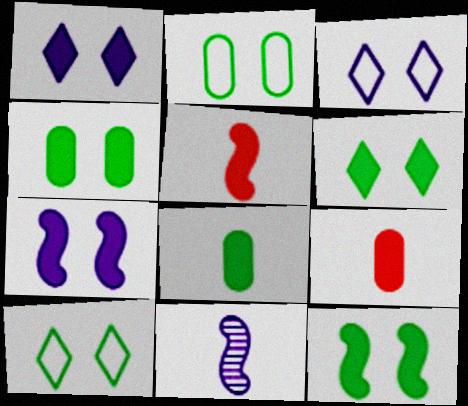[[4, 6, 12]]